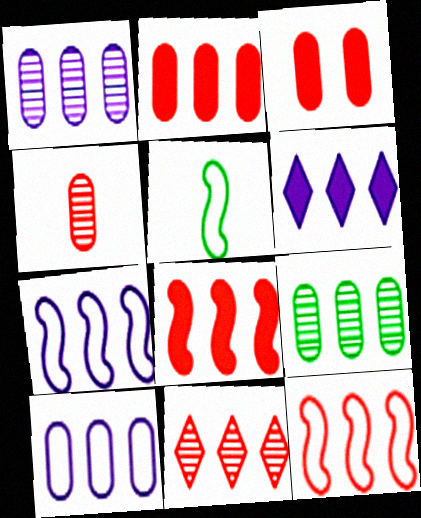[[1, 6, 7], 
[2, 9, 10], 
[2, 11, 12], 
[6, 9, 12]]